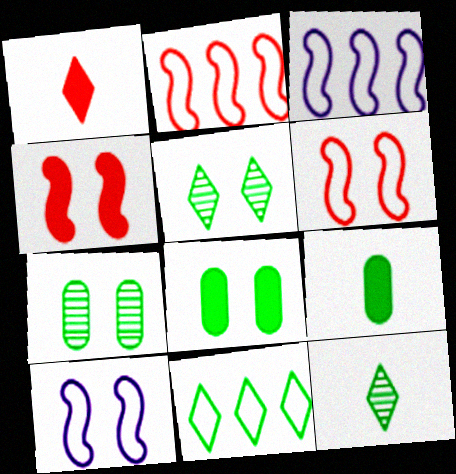[[1, 3, 7]]